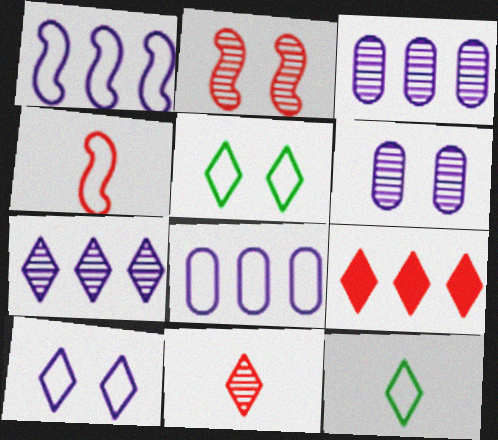[[4, 5, 8]]